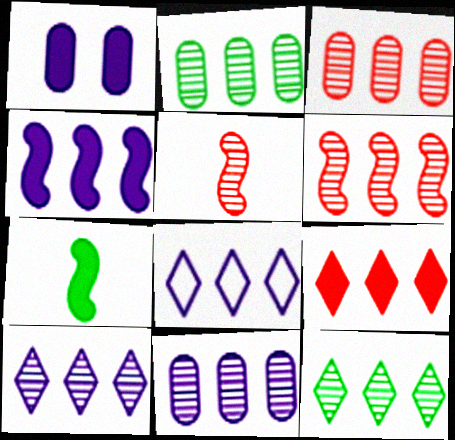[[1, 7, 9], 
[2, 3, 11], 
[2, 6, 10], 
[4, 8, 11], 
[6, 11, 12], 
[8, 9, 12]]